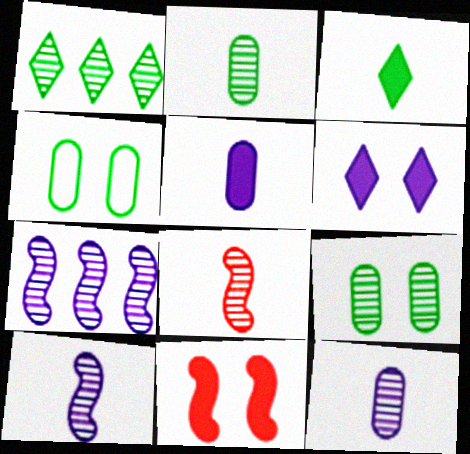[]